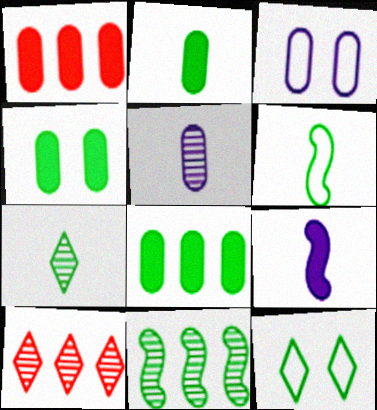[[2, 4, 8], 
[2, 6, 7], 
[2, 11, 12]]